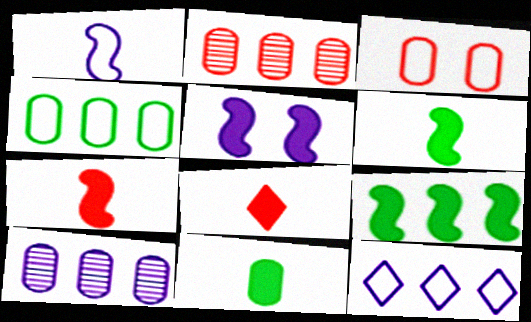[[2, 9, 12], 
[3, 10, 11], 
[5, 7, 9]]